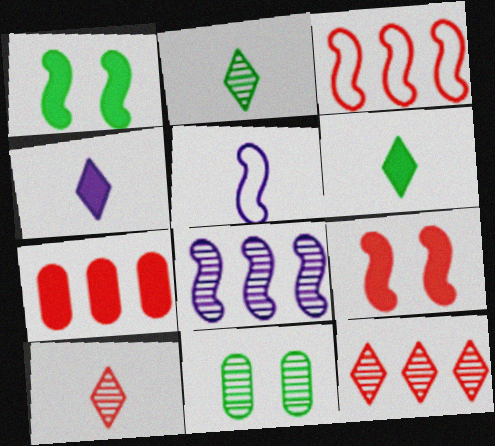[[1, 4, 7], 
[3, 4, 11], 
[3, 7, 12], 
[8, 10, 11]]